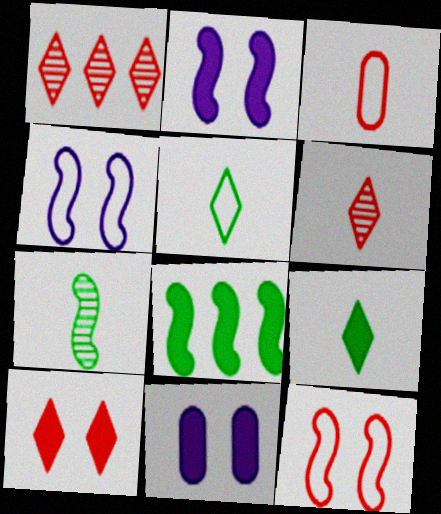[]